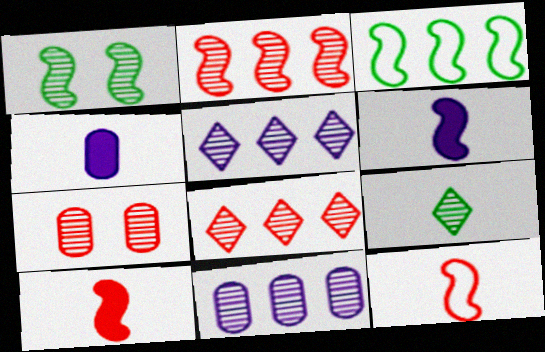[[4, 9, 12]]